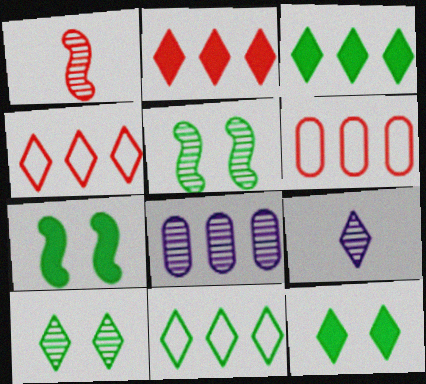[[1, 8, 10], 
[4, 9, 12], 
[6, 7, 9]]